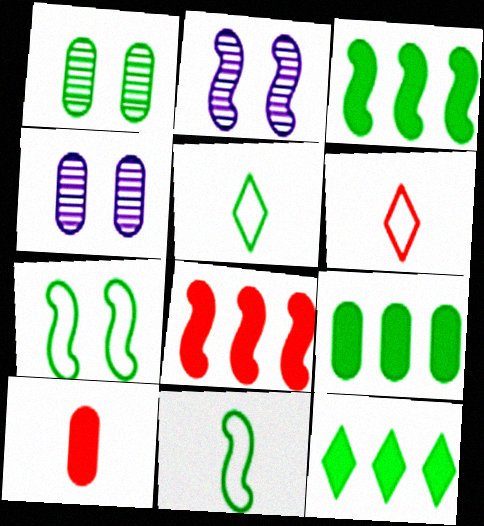[[1, 3, 5], 
[1, 11, 12], 
[2, 6, 9], 
[2, 8, 11], 
[3, 4, 6], 
[3, 9, 12], 
[4, 5, 8]]